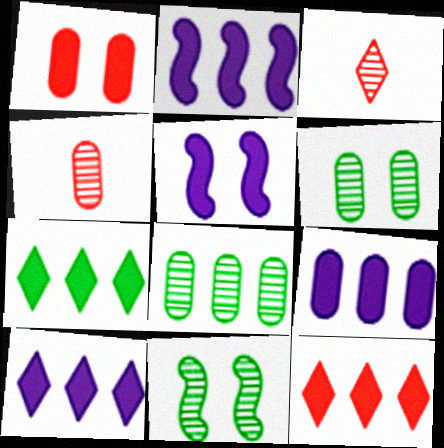[[2, 9, 10], 
[7, 10, 12]]